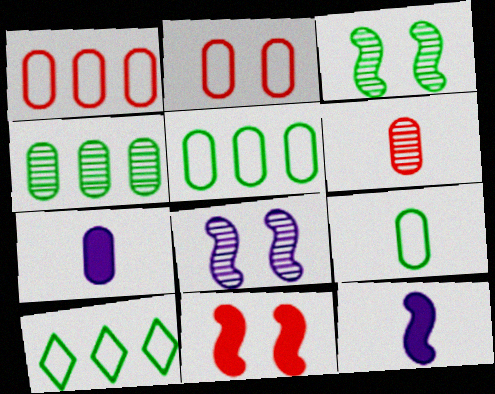[[2, 4, 7], 
[6, 7, 9]]